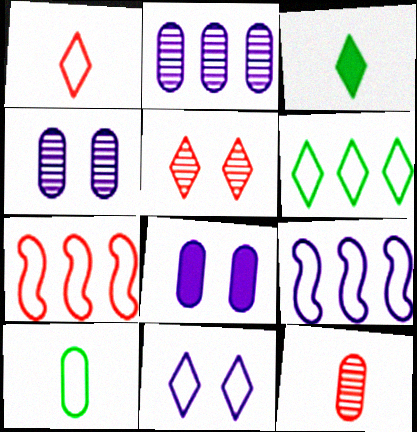[[1, 6, 11], 
[3, 4, 7], 
[7, 10, 11]]